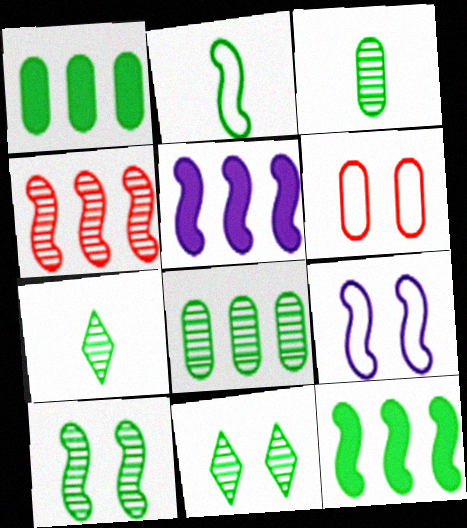[[1, 2, 11], 
[2, 10, 12], 
[5, 6, 7], 
[7, 8, 10]]